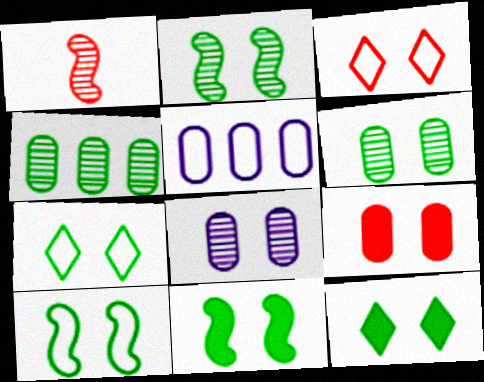[[1, 5, 12], 
[2, 10, 11], 
[3, 8, 11], 
[6, 7, 11], 
[6, 10, 12]]